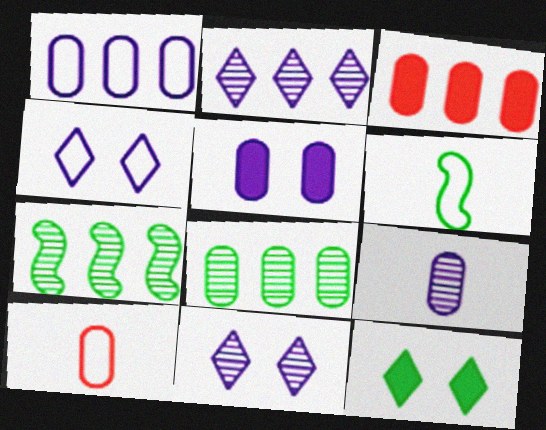[[1, 3, 8], 
[1, 5, 9], 
[3, 6, 11], 
[5, 8, 10], 
[6, 8, 12]]